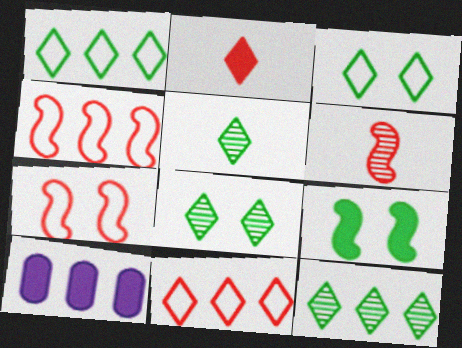[[2, 9, 10], 
[3, 6, 10], 
[4, 10, 12], 
[5, 7, 10], 
[5, 8, 12]]